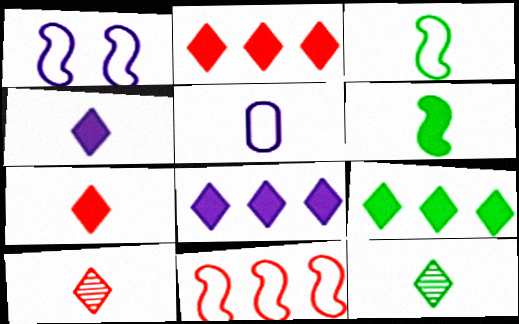[[1, 3, 11], 
[2, 8, 9], 
[5, 6, 10]]